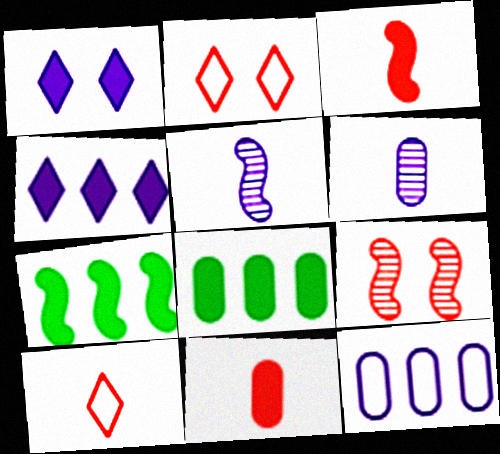[[1, 3, 8], 
[1, 5, 12], 
[1, 7, 11], 
[2, 5, 8], 
[2, 6, 7]]